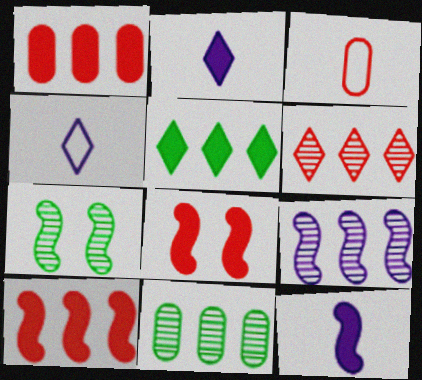[[1, 4, 7], 
[3, 6, 8], 
[4, 8, 11], 
[6, 9, 11]]